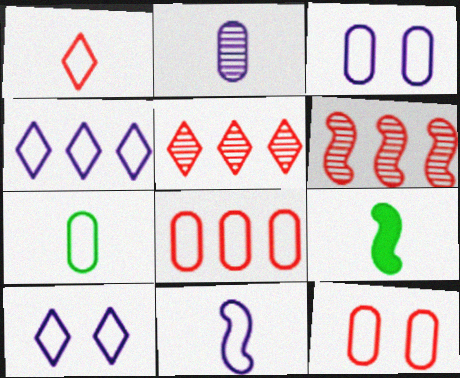[[1, 2, 9], 
[1, 7, 11], 
[3, 4, 11], 
[3, 5, 9], 
[3, 7, 8]]